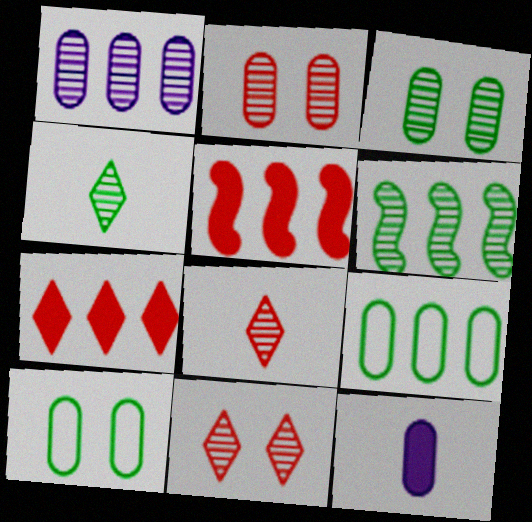[[2, 9, 12], 
[3, 4, 6]]